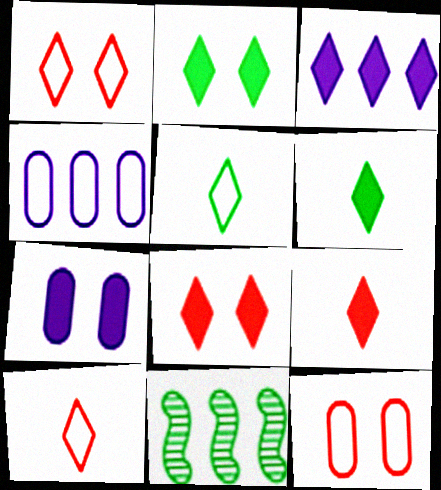[[2, 3, 9], 
[3, 6, 8], 
[7, 10, 11]]